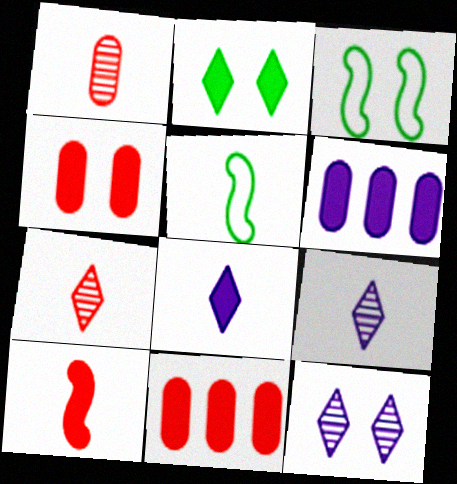[[1, 5, 8], 
[2, 6, 10], 
[3, 4, 12], 
[3, 6, 7], 
[3, 9, 11], 
[5, 11, 12]]